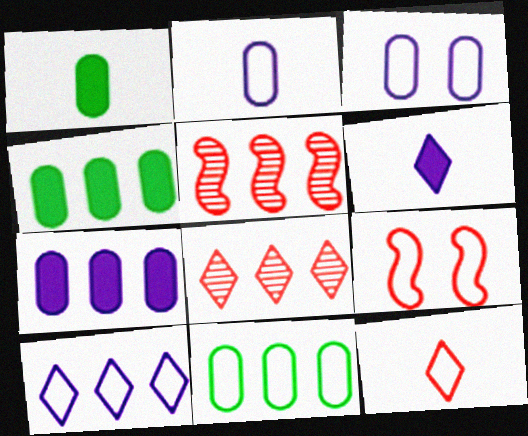[[4, 5, 10]]